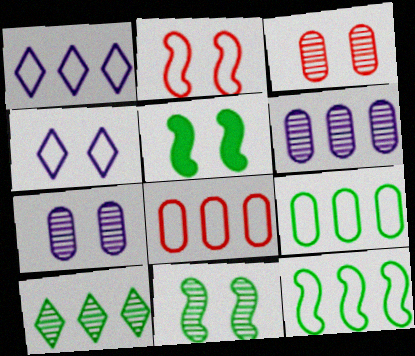[[1, 8, 12], 
[3, 4, 5]]